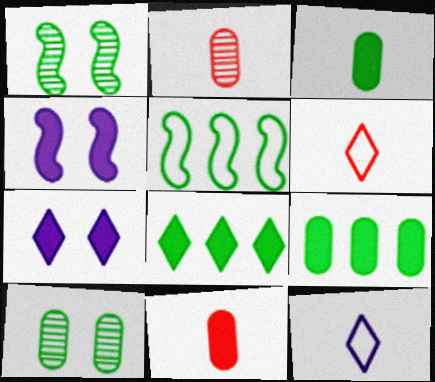[[2, 5, 7], 
[4, 8, 11]]